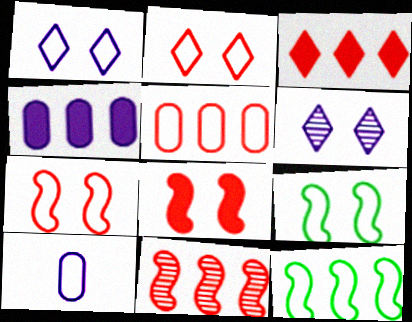[[2, 10, 12], 
[3, 5, 11]]